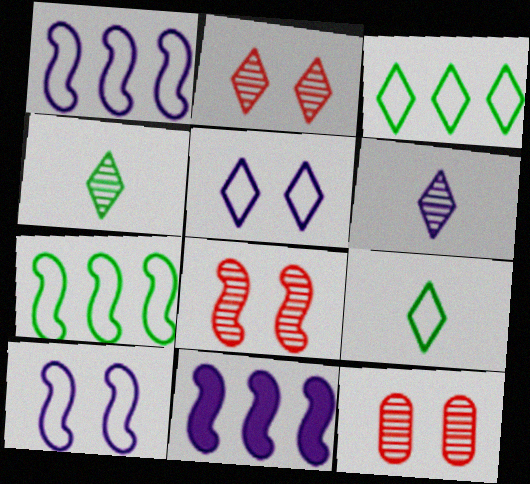[[2, 8, 12], 
[9, 11, 12]]